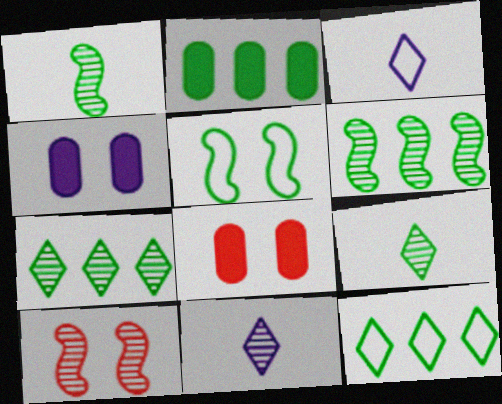[[2, 3, 10], 
[2, 5, 9], 
[2, 6, 12], 
[3, 6, 8]]